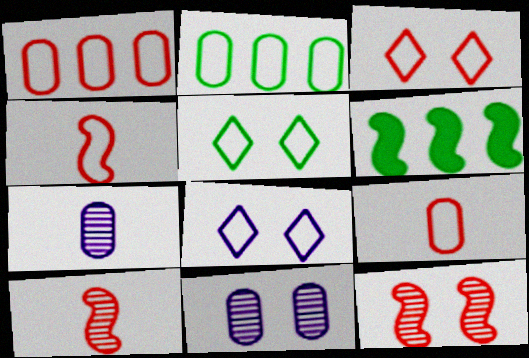[[1, 3, 4], 
[2, 4, 8], 
[3, 5, 8], 
[3, 6, 7]]